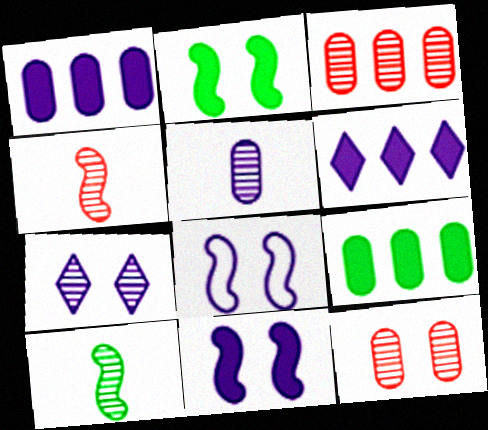[[3, 7, 10], 
[5, 6, 8]]